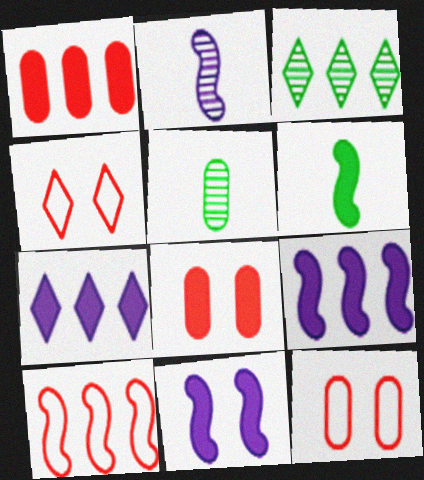[[4, 5, 9], 
[6, 7, 8]]